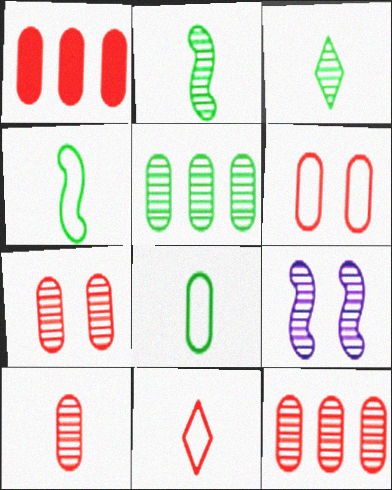[[1, 6, 10], 
[3, 9, 12], 
[7, 10, 12]]